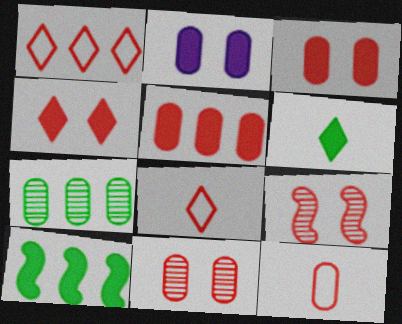[[2, 7, 12], 
[5, 8, 9], 
[5, 11, 12]]